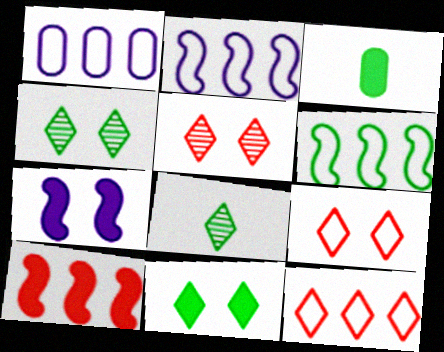[[1, 6, 12], 
[2, 3, 5], 
[3, 4, 6]]